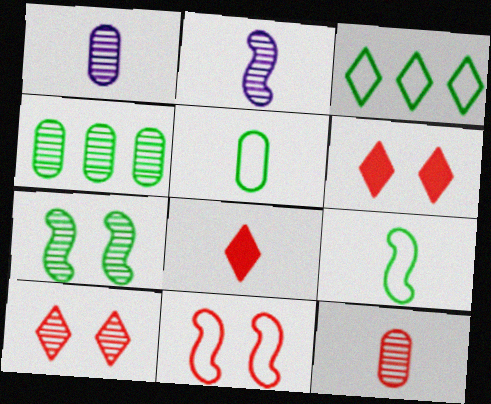[[1, 8, 9], 
[2, 4, 10], 
[2, 5, 8]]